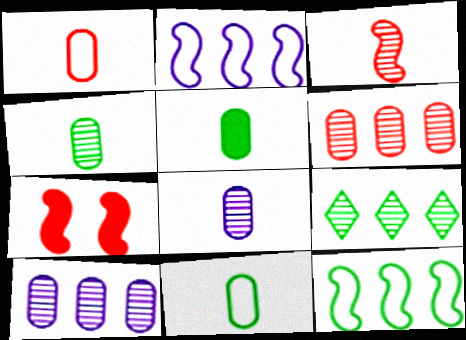[[1, 5, 8], 
[4, 5, 11]]